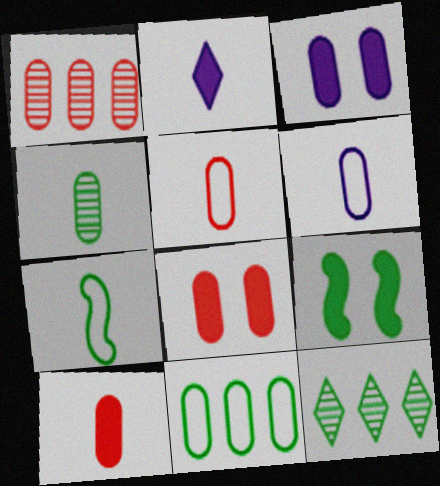[[1, 5, 8], 
[4, 6, 10]]